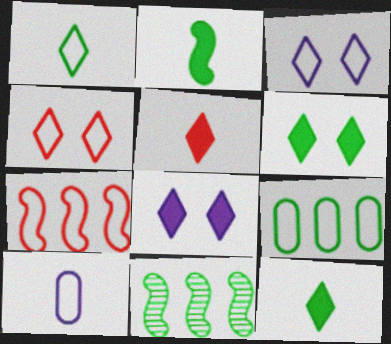[]